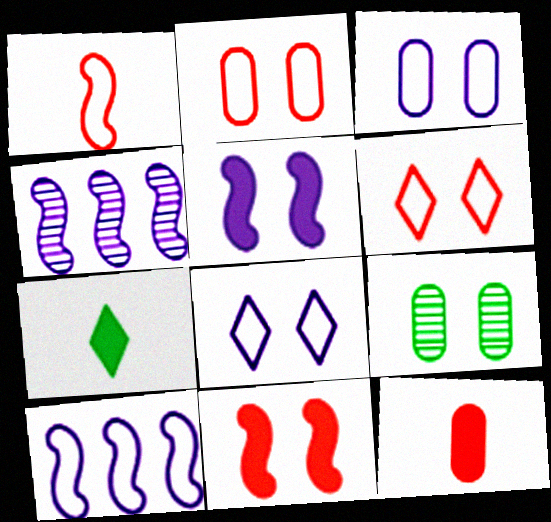[[2, 4, 7], 
[5, 6, 9], 
[8, 9, 11]]